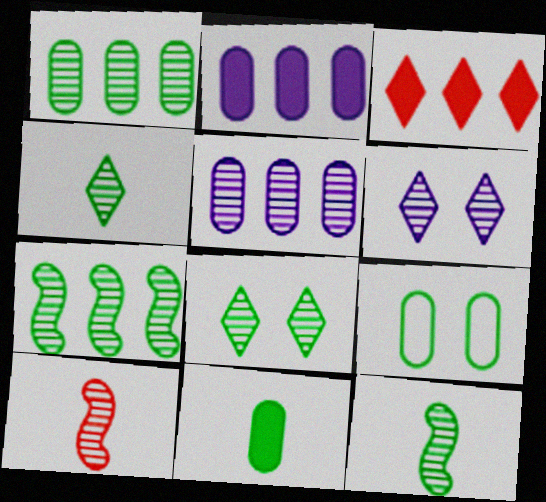[[1, 6, 10], 
[1, 8, 12], 
[1, 9, 11], 
[5, 8, 10]]